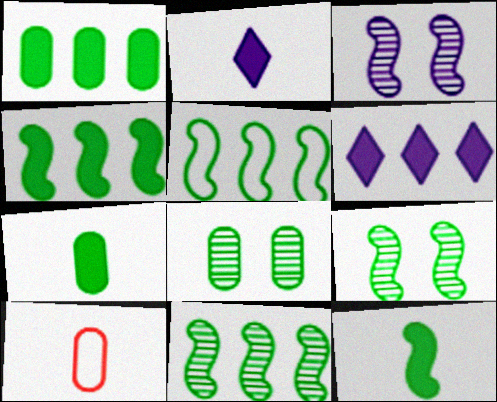[[4, 5, 11], 
[5, 9, 12], 
[6, 9, 10]]